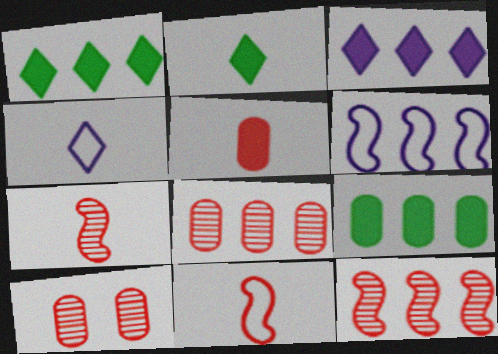[[1, 6, 8], 
[2, 6, 10]]